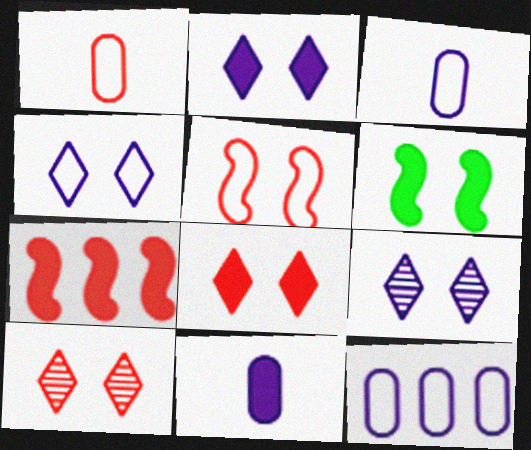[[1, 7, 10], 
[2, 4, 9]]